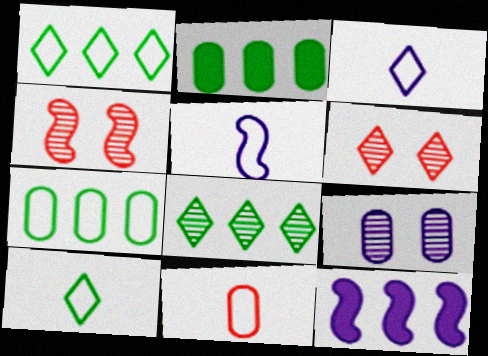[[2, 3, 4], 
[2, 5, 6], 
[2, 9, 11], 
[3, 9, 12], 
[5, 10, 11]]